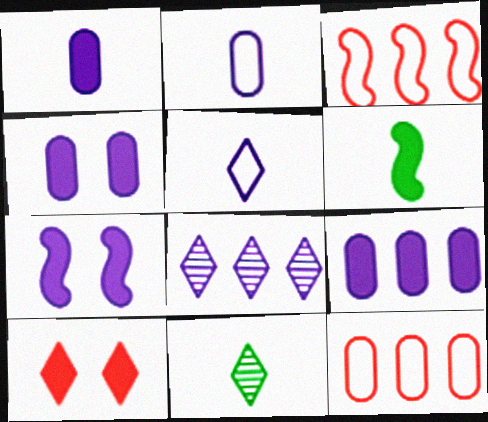[[1, 4, 9], 
[2, 7, 8], 
[3, 4, 11], 
[6, 9, 10], 
[7, 11, 12]]